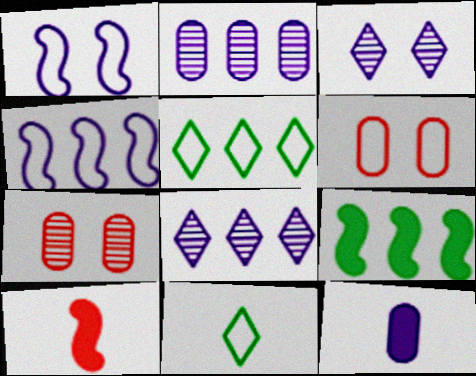[[1, 8, 12], 
[3, 4, 12], 
[4, 6, 11]]